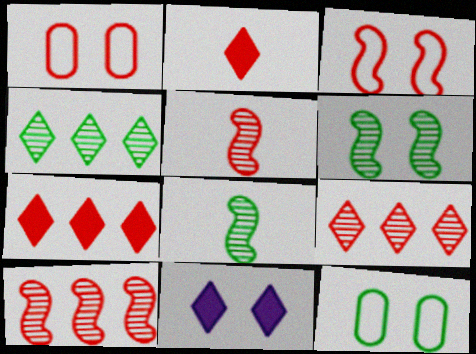[[1, 2, 10], 
[1, 5, 7], 
[1, 6, 11]]